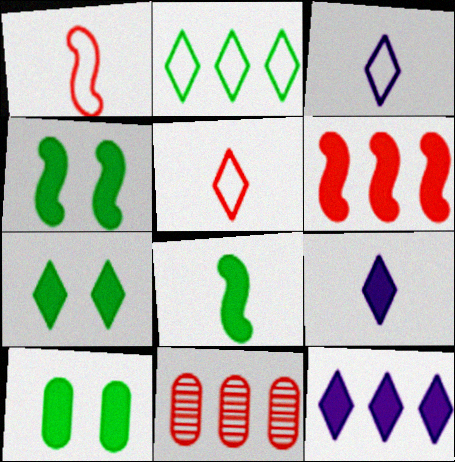[[3, 4, 11], 
[4, 7, 10], 
[6, 9, 10]]